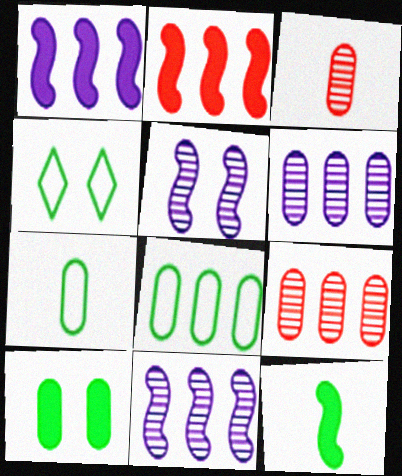[[1, 3, 4]]